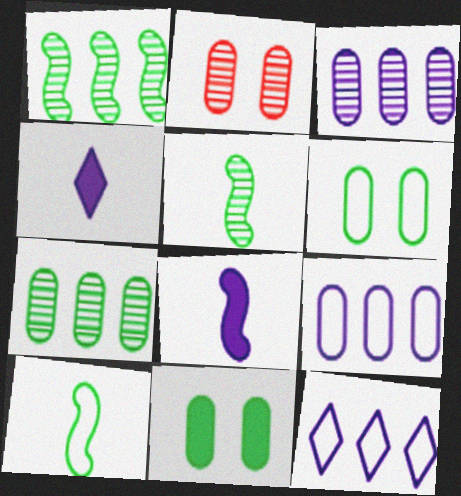[]